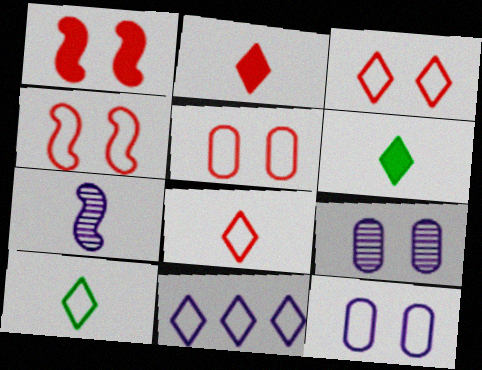[[3, 4, 5], 
[3, 10, 11]]